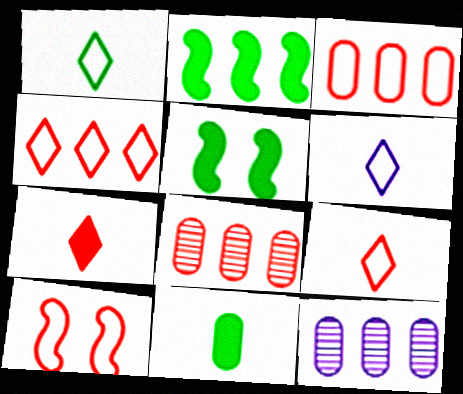[[1, 6, 9], 
[2, 4, 12], 
[3, 9, 10], 
[5, 6, 8], 
[5, 9, 12], 
[7, 8, 10]]